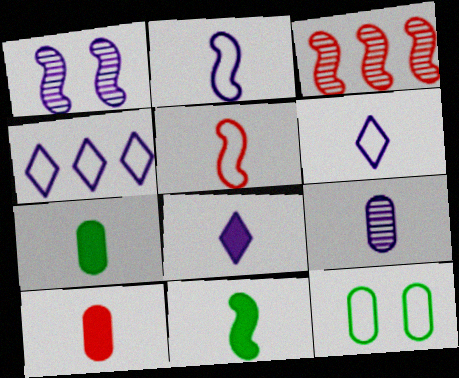[[2, 8, 9], 
[3, 8, 12], 
[4, 5, 12], 
[8, 10, 11]]